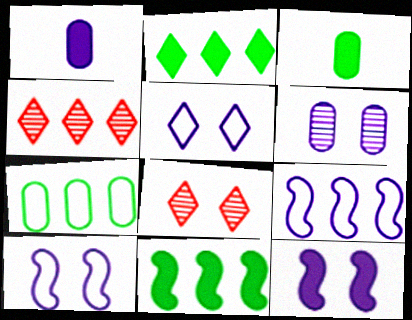[[3, 4, 10], 
[3, 8, 9], 
[5, 6, 12]]